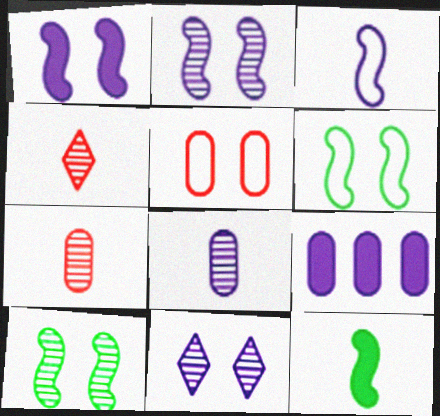[[3, 9, 11], 
[4, 6, 9]]